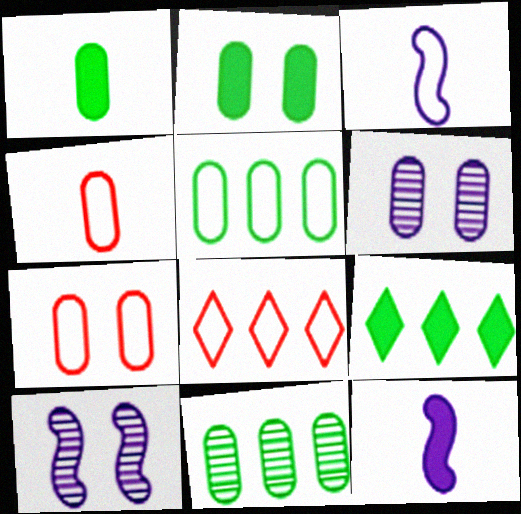[[1, 8, 10], 
[2, 6, 7], 
[4, 9, 10]]